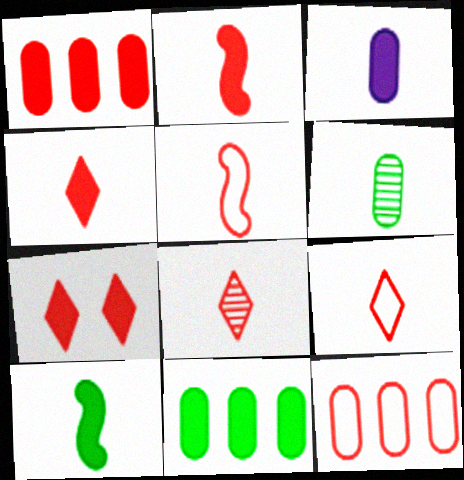[[1, 2, 7], 
[3, 4, 10], 
[4, 8, 9]]